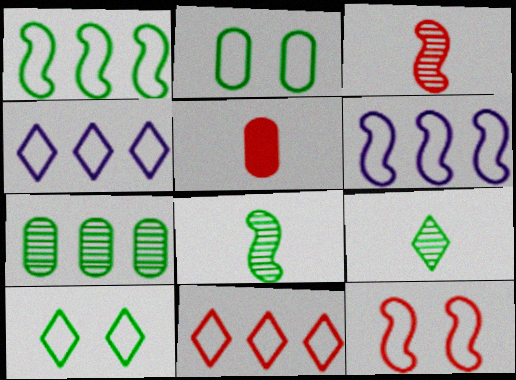[]